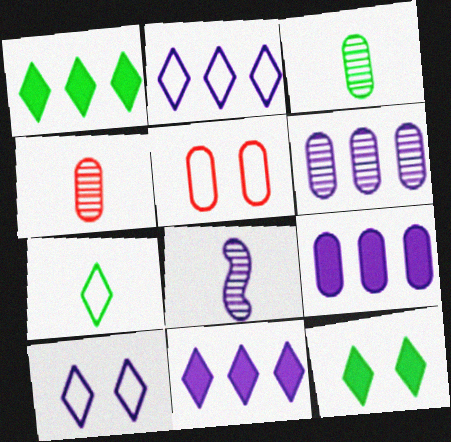[[1, 5, 8], 
[3, 5, 9], 
[8, 9, 10]]